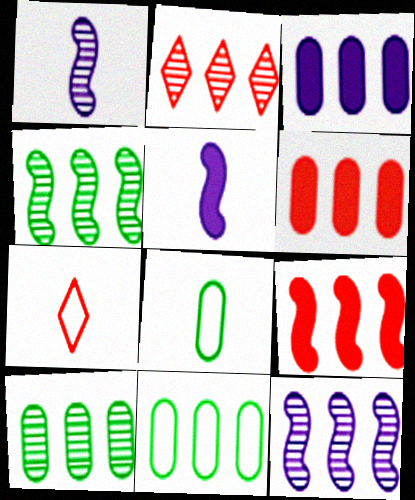[[2, 10, 12]]